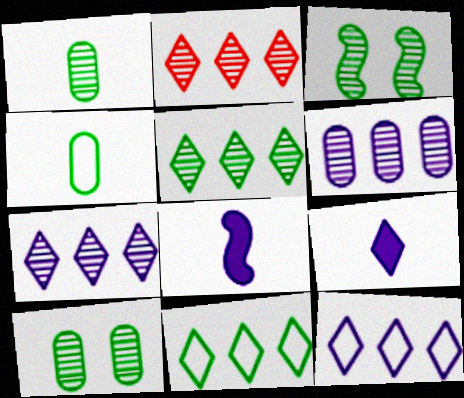[[1, 3, 5], 
[2, 5, 7]]